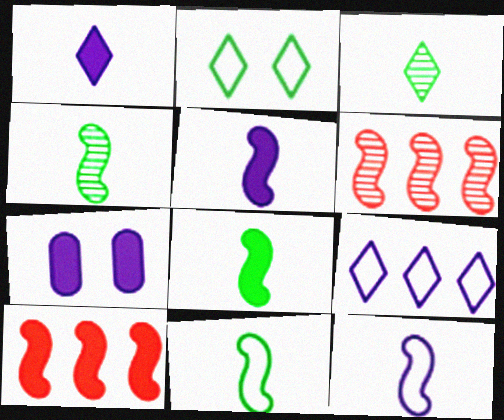[[4, 8, 11]]